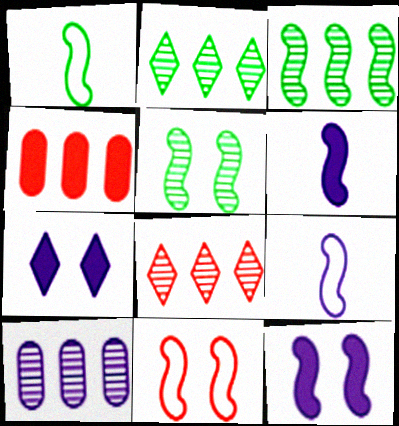[[3, 6, 11], 
[3, 8, 10], 
[5, 11, 12], 
[7, 9, 10]]